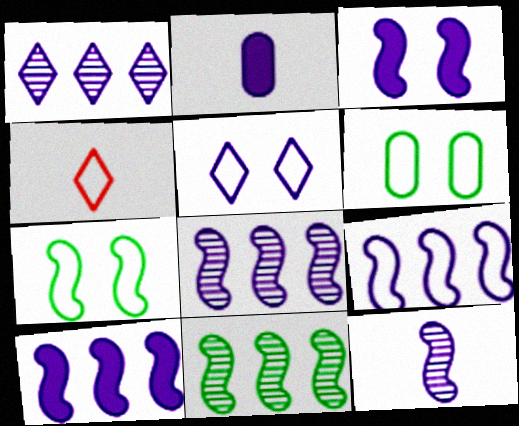[[2, 5, 8], 
[3, 9, 12], 
[4, 6, 9], 
[8, 9, 10]]